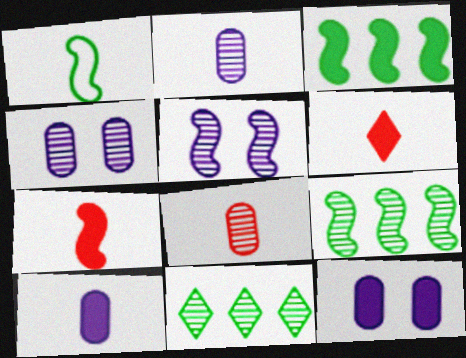[[1, 2, 6], 
[3, 6, 12], 
[5, 8, 11]]